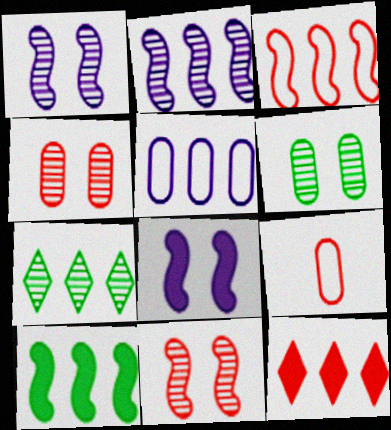[[2, 3, 10], 
[7, 8, 9], 
[9, 11, 12]]